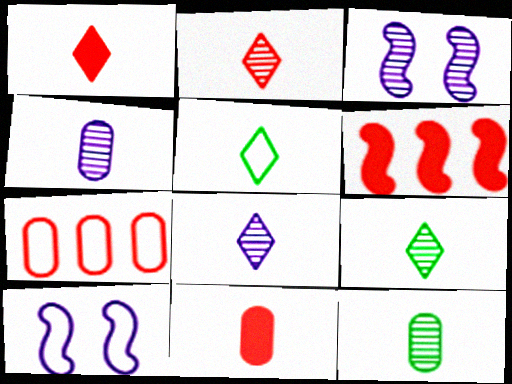[[1, 5, 8], 
[2, 8, 9], 
[5, 7, 10]]